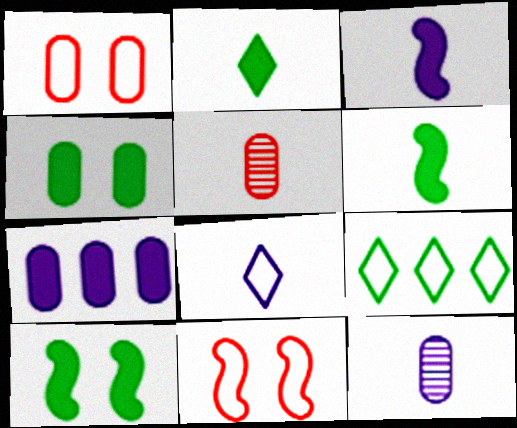[[3, 8, 12], 
[5, 6, 8]]